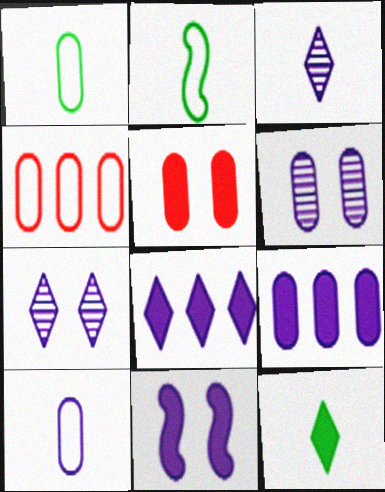[[6, 9, 10]]